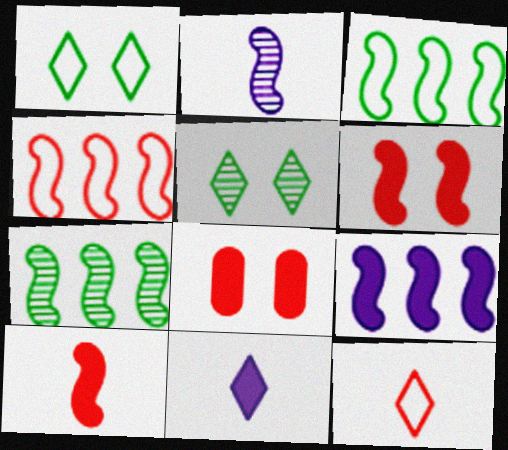[[2, 3, 6], 
[4, 7, 9]]